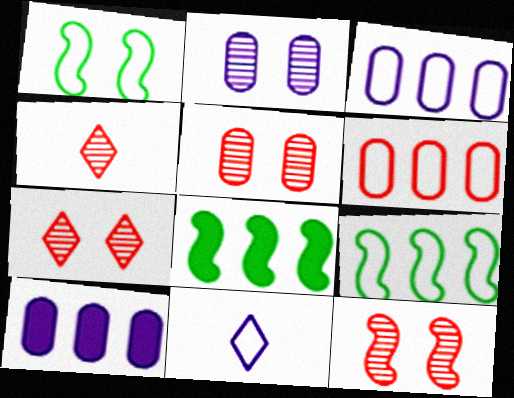[[1, 4, 10], 
[1, 6, 11], 
[5, 7, 12], 
[5, 8, 11]]